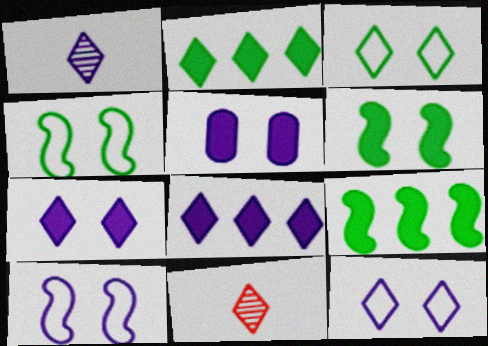[[1, 8, 12], 
[2, 11, 12], 
[3, 8, 11]]